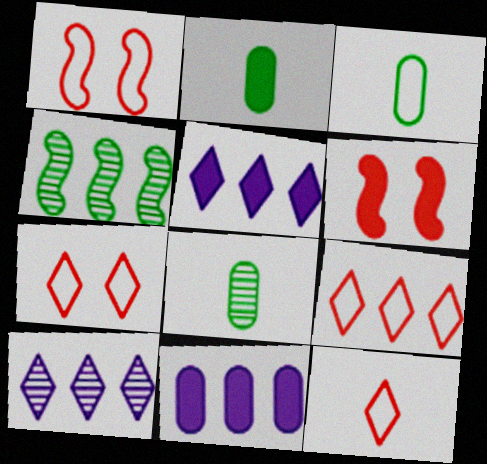[[1, 2, 10], 
[1, 5, 8], 
[2, 3, 8], 
[2, 5, 6], 
[3, 6, 10], 
[4, 9, 11], 
[7, 9, 12]]